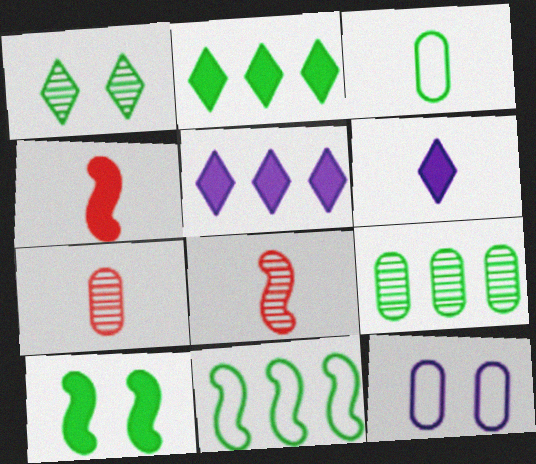[[2, 8, 12], 
[2, 9, 11], 
[3, 6, 8]]